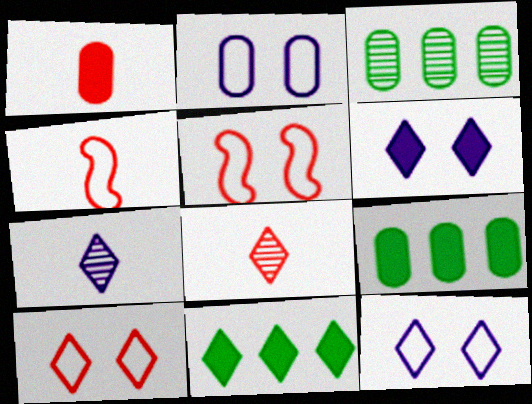[[1, 2, 3], 
[1, 4, 8], 
[3, 4, 6], 
[5, 7, 9], 
[7, 10, 11], 
[8, 11, 12]]